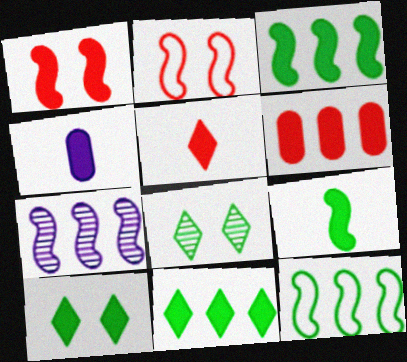[[1, 4, 11], 
[1, 5, 6], 
[2, 7, 9], 
[4, 5, 9]]